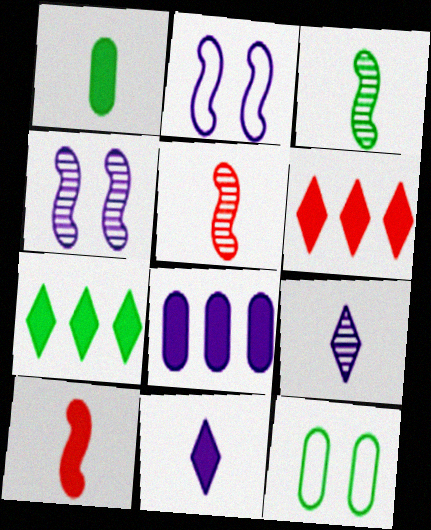[[1, 10, 11], 
[2, 8, 9], 
[3, 7, 12]]